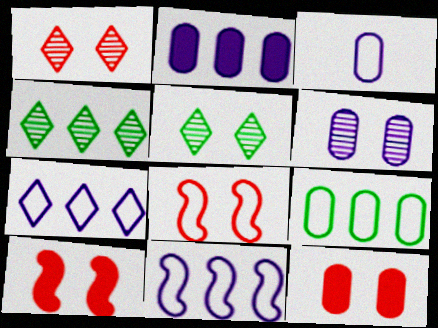[[1, 8, 12], 
[2, 3, 6], 
[3, 4, 10]]